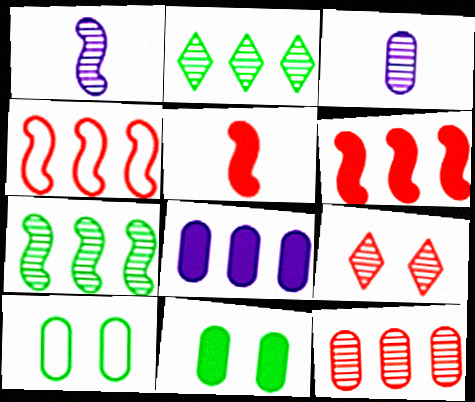[[2, 4, 8], 
[3, 7, 9]]